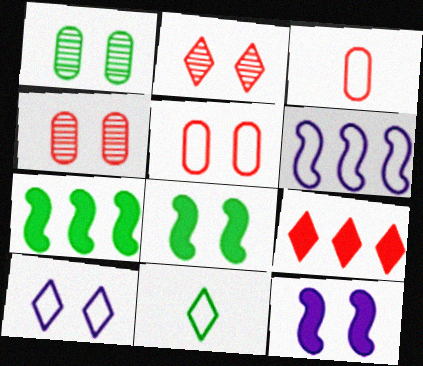[[1, 7, 11], 
[4, 8, 10], 
[5, 6, 11]]